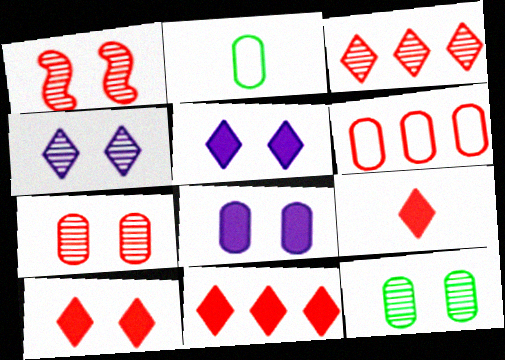[[1, 4, 12], 
[1, 6, 9], 
[9, 10, 11]]